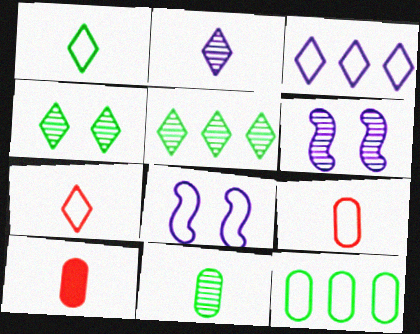[[5, 8, 10], 
[7, 8, 12]]